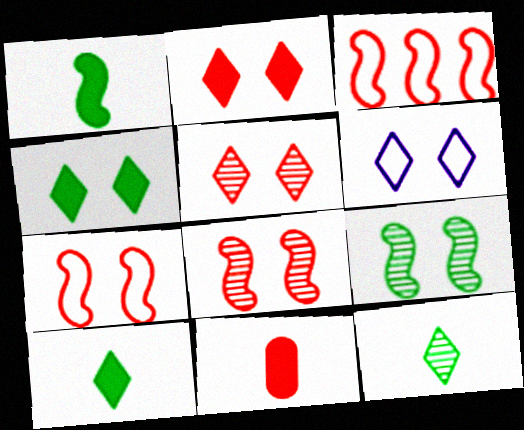[[3, 5, 11], 
[4, 5, 6]]